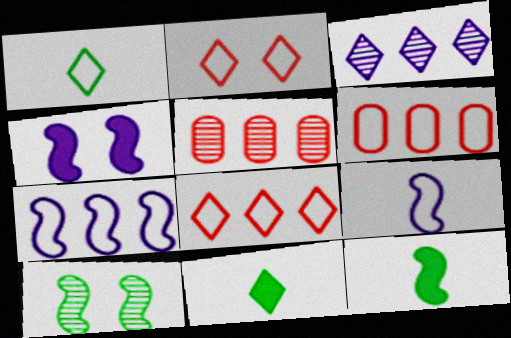[[1, 4, 5], 
[2, 3, 11]]